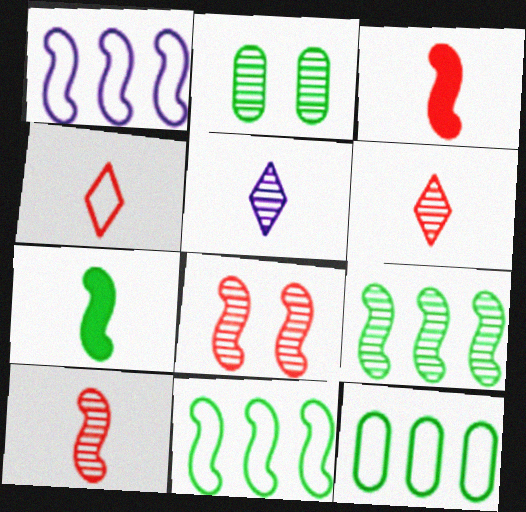[[1, 7, 8]]